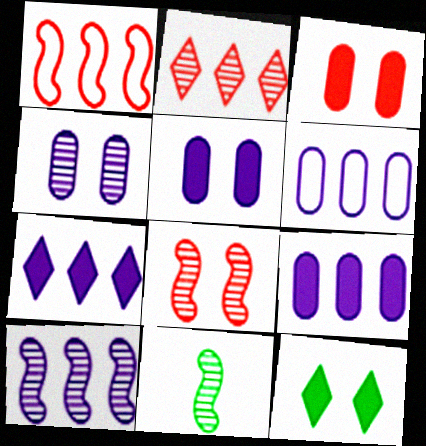[[2, 4, 11], 
[6, 7, 10], 
[8, 10, 11]]